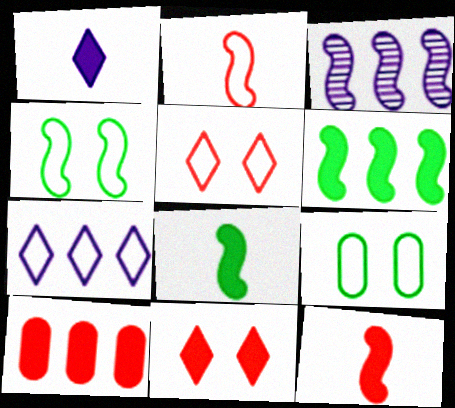[[2, 7, 9], 
[3, 4, 12], 
[10, 11, 12]]